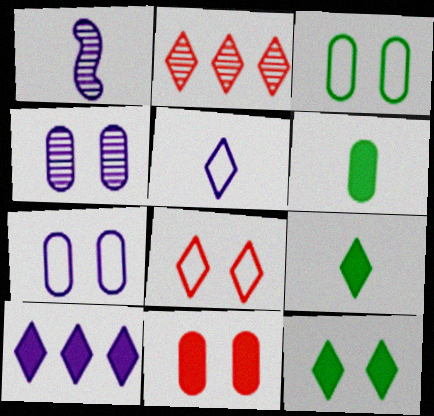[[1, 7, 10], 
[2, 5, 12], 
[3, 4, 11]]